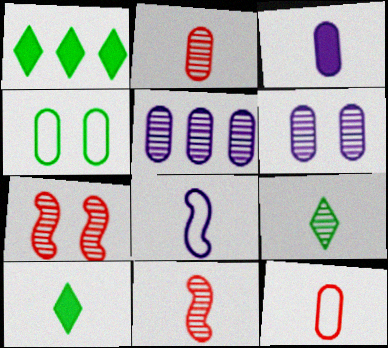[[2, 8, 10], 
[5, 7, 9]]